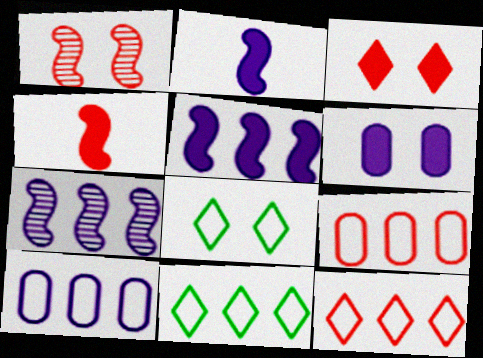[[1, 6, 8]]